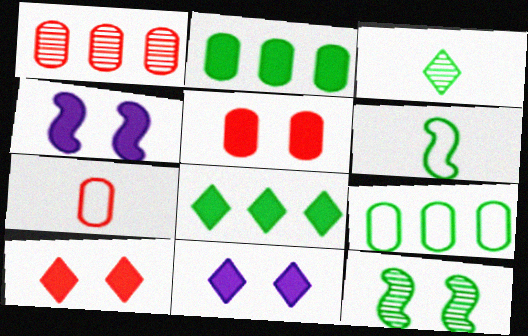[[1, 5, 7], 
[1, 6, 11]]